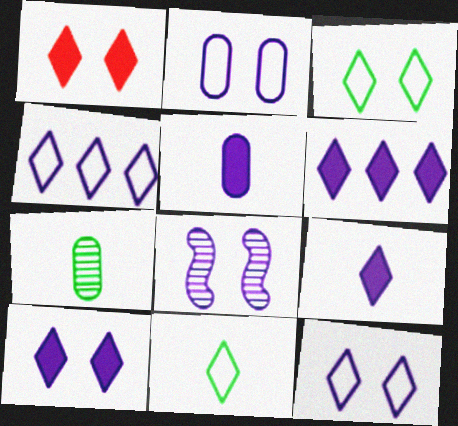[[2, 8, 10], 
[4, 5, 8], 
[6, 9, 10]]